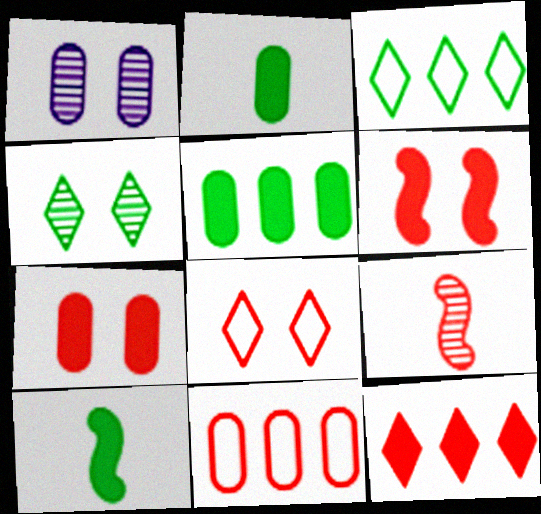[[1, 2, 11]]